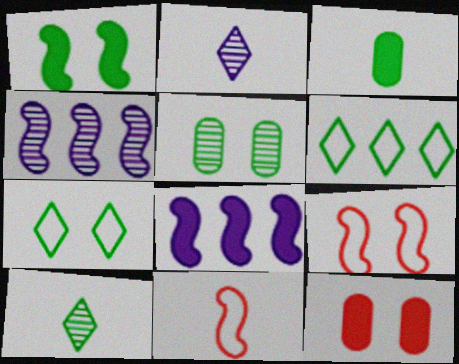[[1, 4, 11], 
[1, 5, 7], 
[2, 3, 11]]